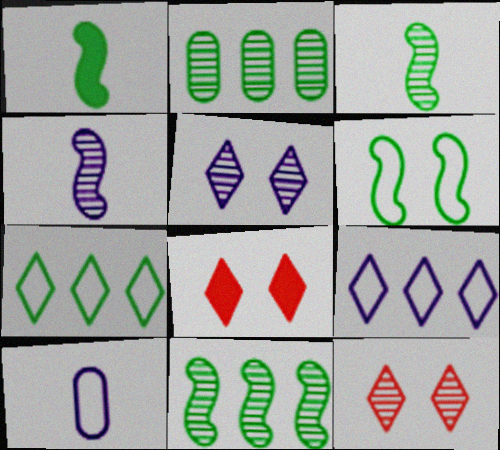[[1, 6, 11], 
[2, 4, 12], 
[8, 10, 11]]